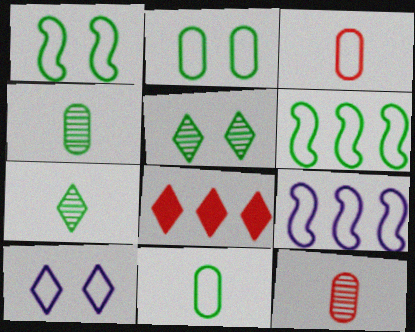[[3, 6, 10], 
[7, 8, 10]]